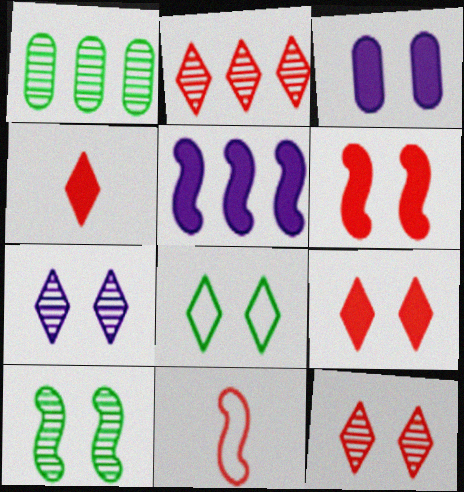[[5, 10, 11], 
[7, 8, 9]]